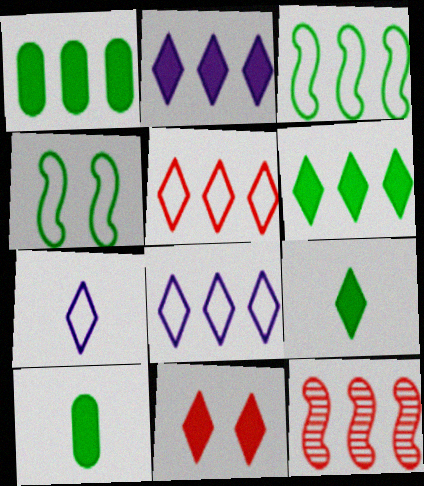[[1, 8, 12], 
[2, 9, 11]]